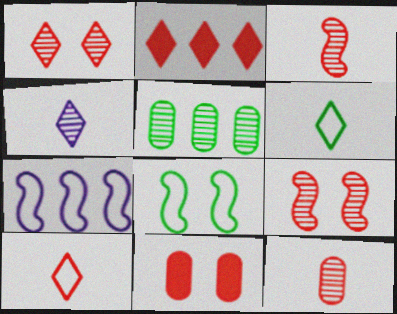[[1, 2, 10], 
[2, 5, 7], 
[4, 5, 9]]